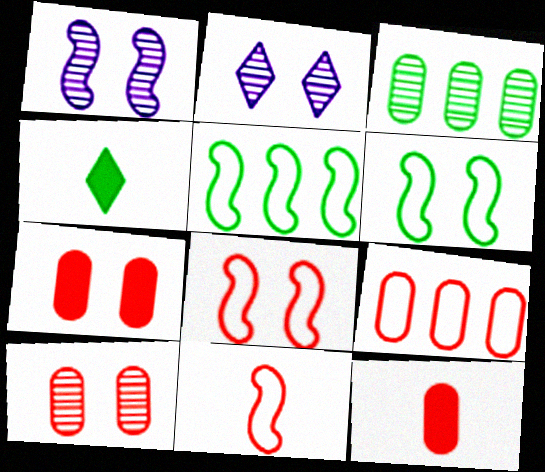[[1, 4, 9], 
[2, 5, 12], 
[2, 6, 7], 
[3, 4, 6], 
[9, 10, 12]]